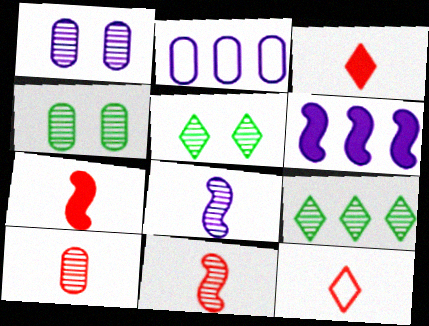[[1, 9, 11], 
[2, 5, 7], 
[4, 6, 12], 
[7, 10, 12]]